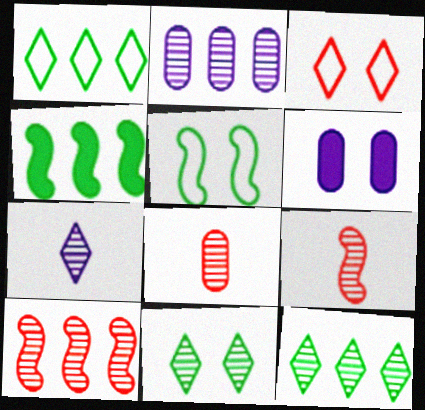[[1, 6, 9], 
[2, 9, 11], 
[2, 10, 12]]